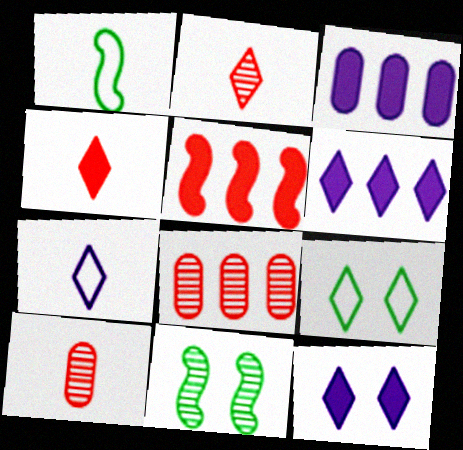[[1, 8, 12], 
[2, 6, 9]]